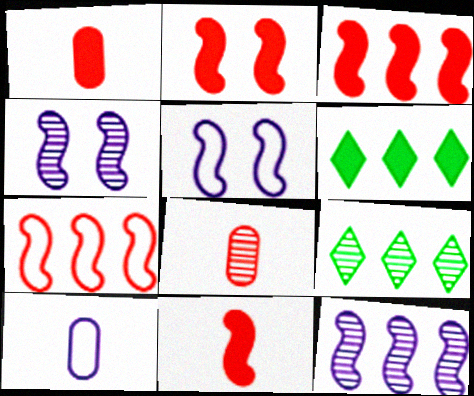[[1, 5, 9], 
[2, 3, 11], 
[2, 9, 10], 
[4, 8, 9], 
[5, 6, 8]]